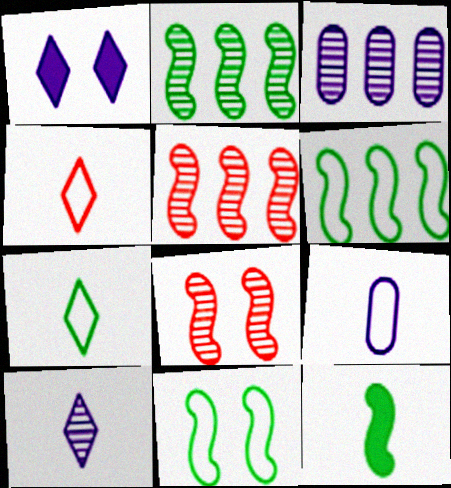[[2, 11, 12]]